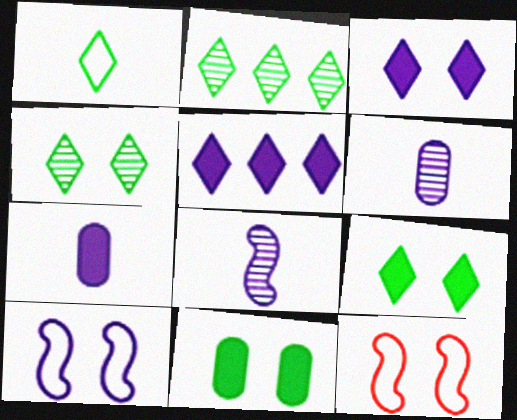[[1, 2, 9], 
[2, 7, 12], 
[5, 6, 10]]